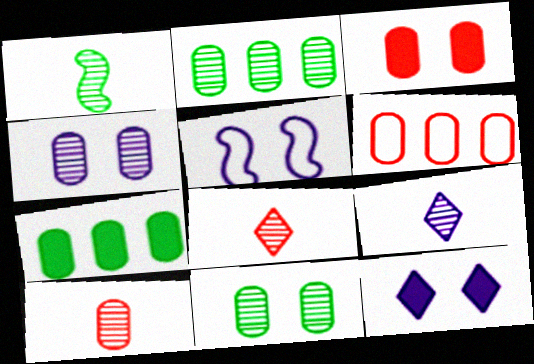[[1, 6, 12], 
[1, 9, 10], 
[2, 4, 10], 
[3, 6, 10], 
[4, 5, 12], 
[5, 7, 8]]